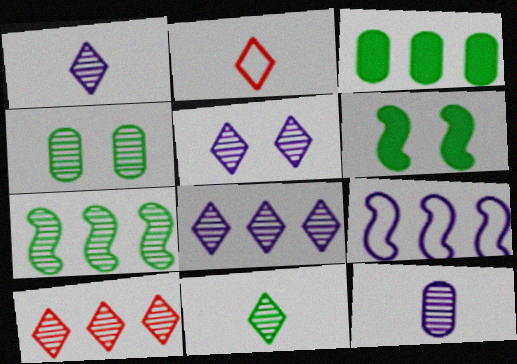[[1, 5, 8], 
[3, 9, 10], 
[4, 7, 11], 
[5, 10, 11]]